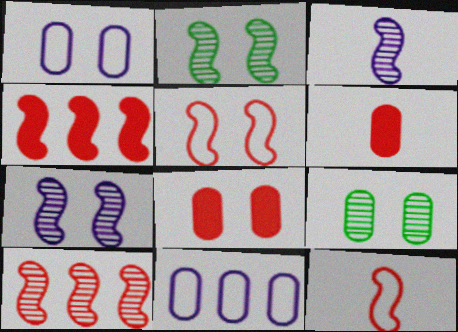[[1, 8, 9], 
[2, 3, 10], 
[6, 9, 11]]